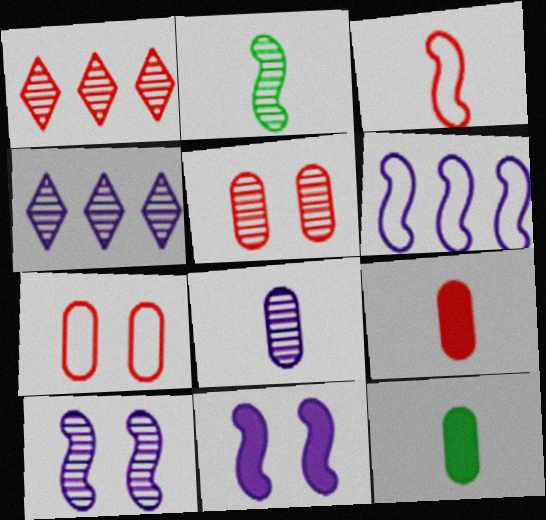[[2, 4, 5], 
[4, 8, 10]]